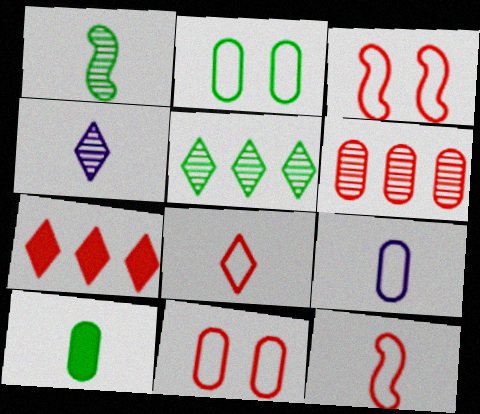[[4, 10, 12]]